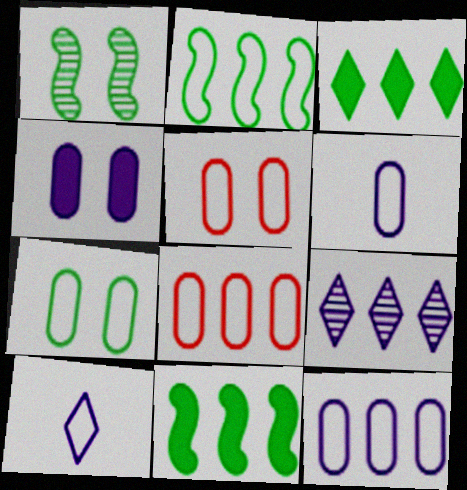[[2, 5, 10], 
[6, 7, 8], 
[8, 9, 11]]